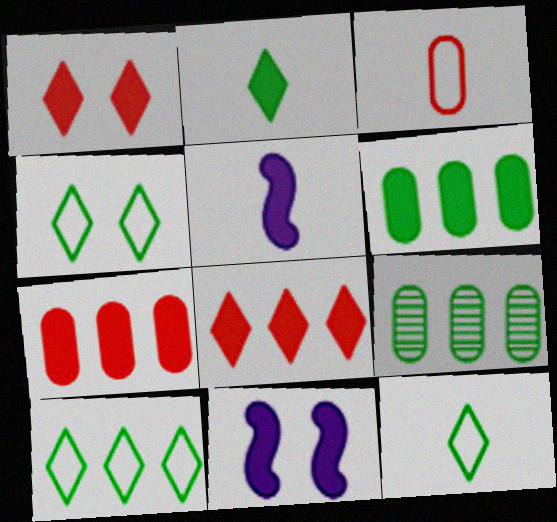[[1, 5, 6], 
[2, 7, 11], 
[4, 10, 12]]